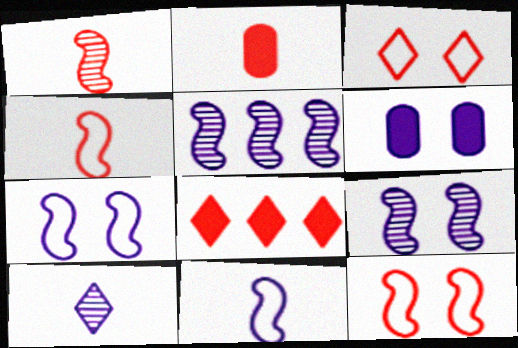[]